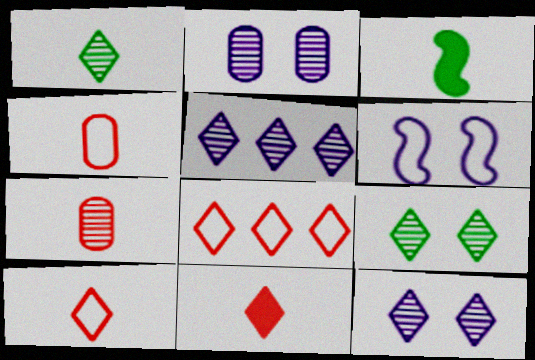[[2, 3, 8]]